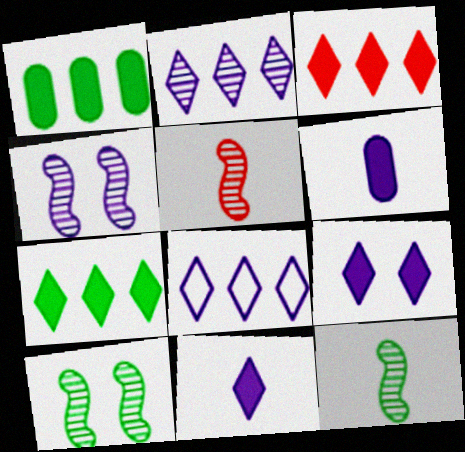[[4, 6, 8]]